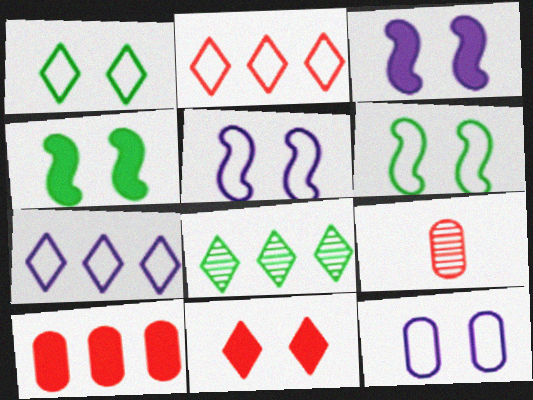[[4, 7, 9]]